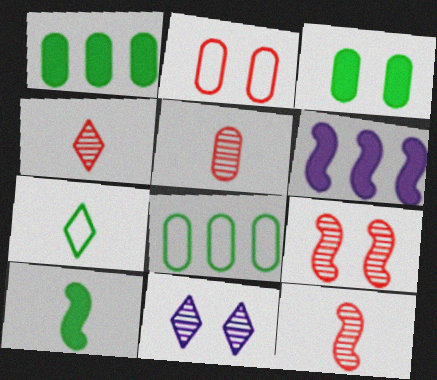[[4, 5, 12]]